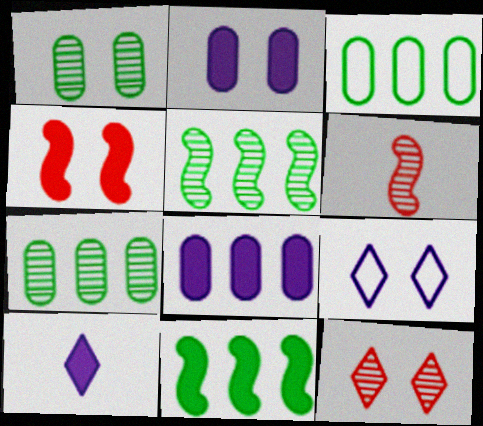[[1, 4, 9]]